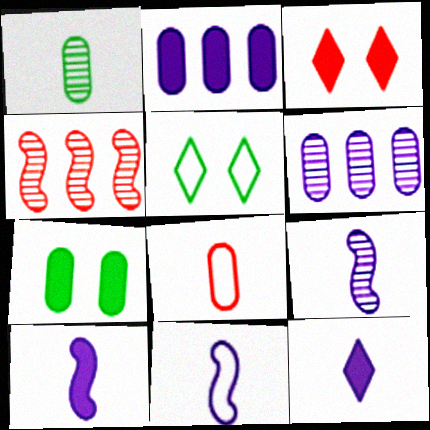[[3, 4, 8], 
[6, 7, 8], 
[9, 10, 11]]